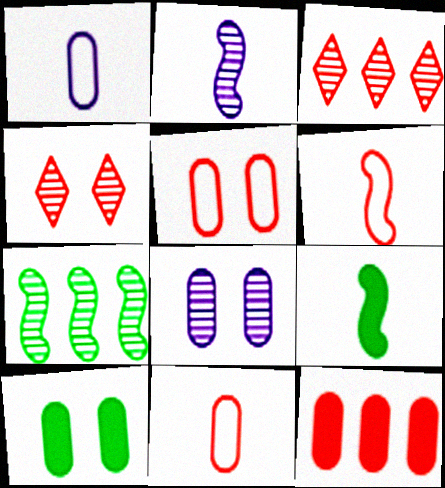[[2, 6, 9], 
[4, 6, 12], 
[5, 8, 10]]